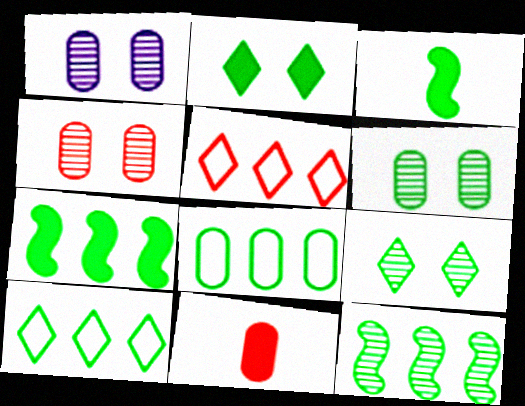[[1, 3, 5], 
[1, 4, 6], 
[1, 8, 11], 
[3, 6, 10], 
[3, 8, 9]]